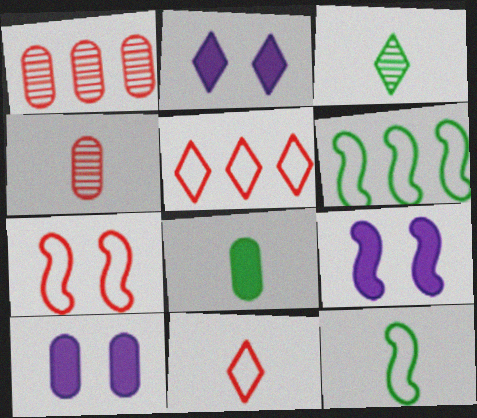[[1, 2, 12], 
[2, 3, 5], 
[2, 4, 6], 
[2, 9, 10], 
[3, 8, 12]]